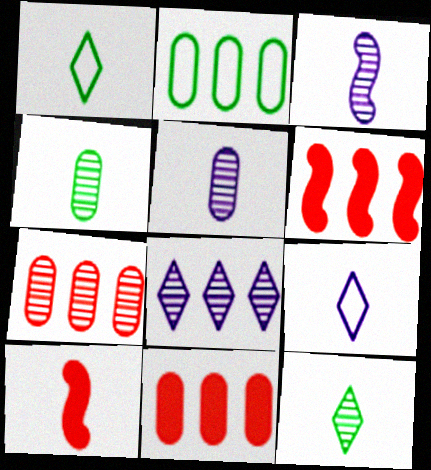[[1, 5, 10], 
[2, 6, 8], 
[4, 9, 10]]